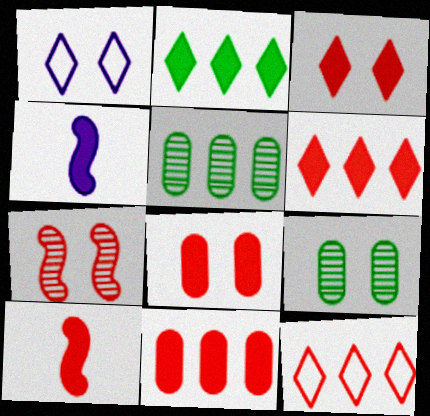[[1, 5, 10], 
[2, 4, 8], 
[3, 10, 11], 
[4, 9, 12], 
[6, 8, 10]]